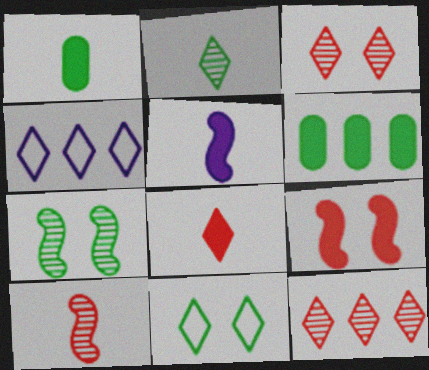[[1, 5, 8]]